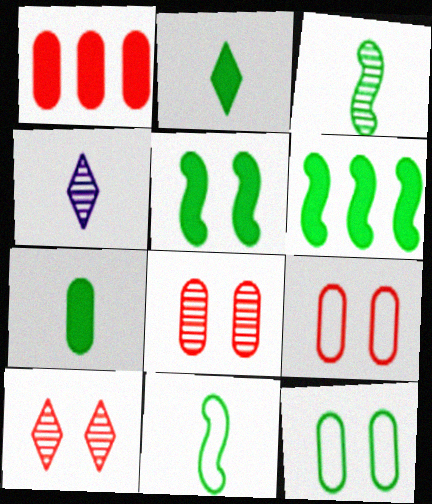[[4, 6, 9]]